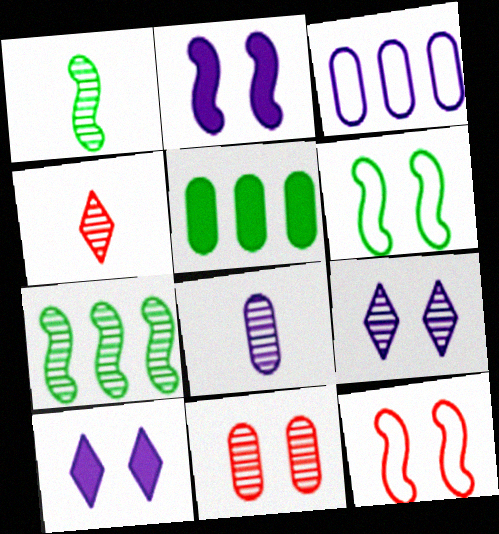[[1, 4, 8], 
[6, 10, 11]]